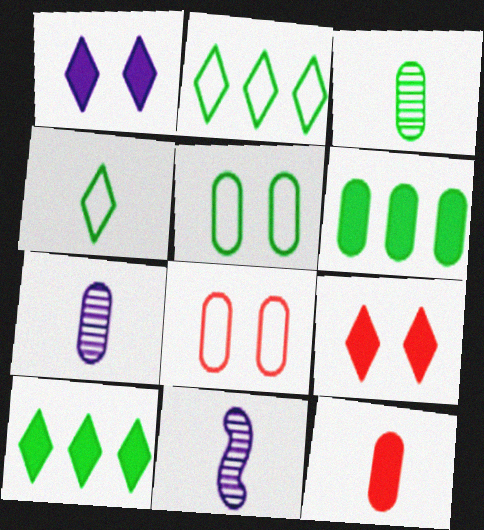[[3, 5, 6], 
[4, 11, 12], 
[6, 7, 8], 
[8, 10, 11]]